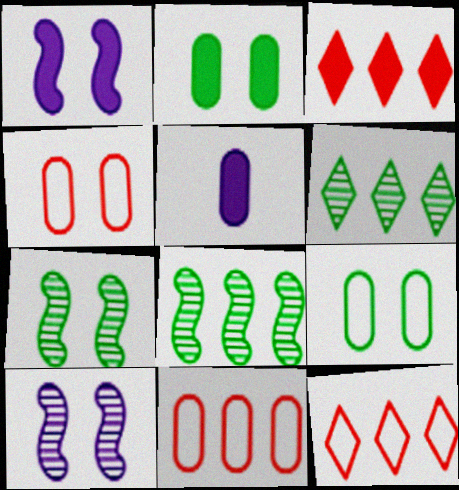[[5, 7, 12]]